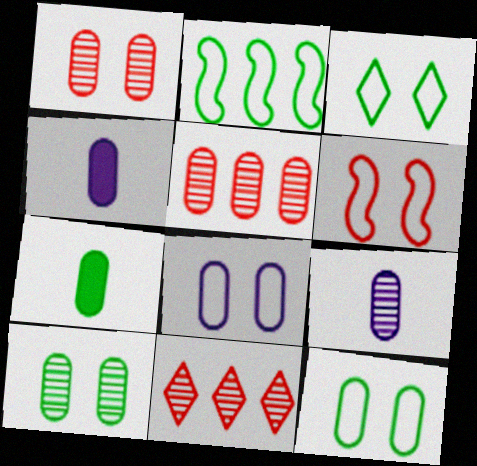[[3, 6, 8], 
[4, 5, 12], 
[5, 7, 8], 
[5, 9, 10]]